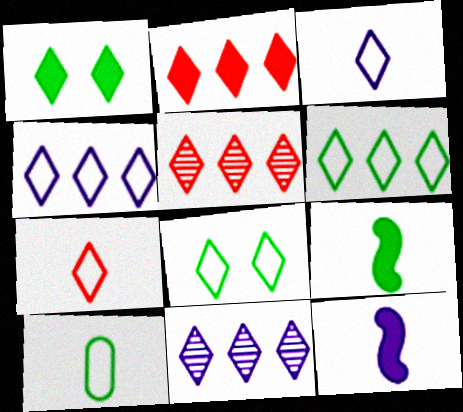[[1, 3, 5], 
[1, 7, 11], 
[2, 6, 11], 
[4, 7, 8]]